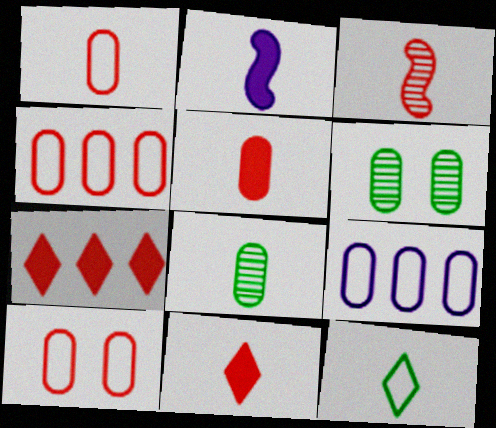[[1, 3, 11], 
[1, 4, 10], 
[3, 7, 10], 
[5, 6, 9]]